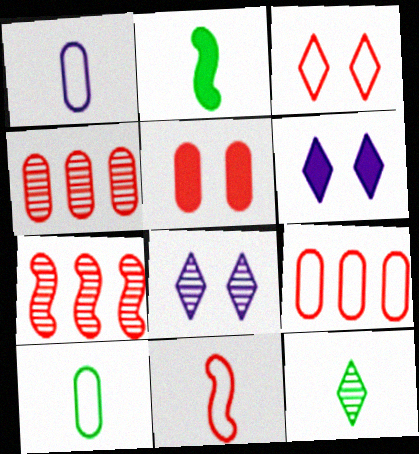[[2, 8, 9], 
[2, 10, 12], 
[3, 9, 11], 
[6, 7, 10]]